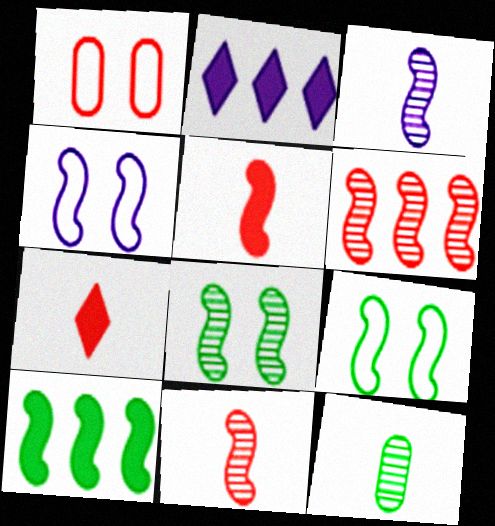[[1, 6, 7], 
[3, 6, 8], 
[4, 10, 11]]